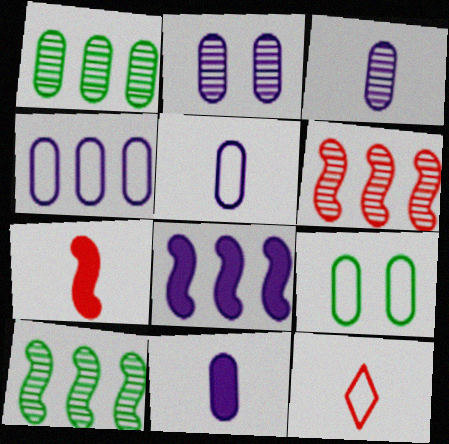[[2, 4, 11], 
[3, 5, 11]]